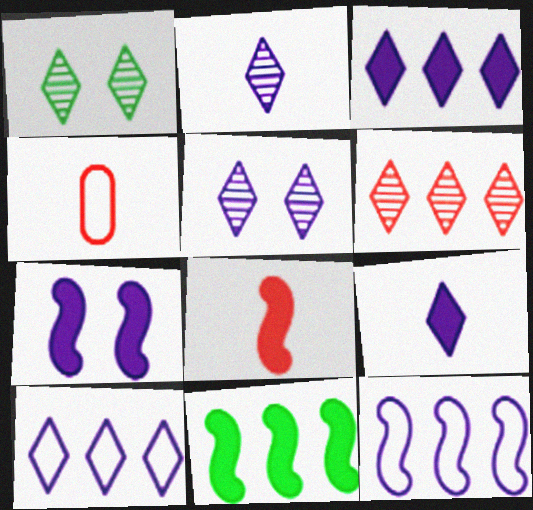[[1, 2, 6], 
[4, 5, 11], 
[5, 9, 10], 
[7, 8, 11]]